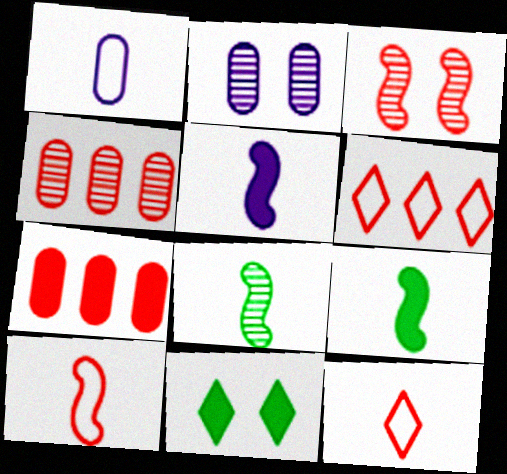[[2, 6, 9], 
[3, 7, 12], 
[5, 7, 11], 
[5, 8, 10]]